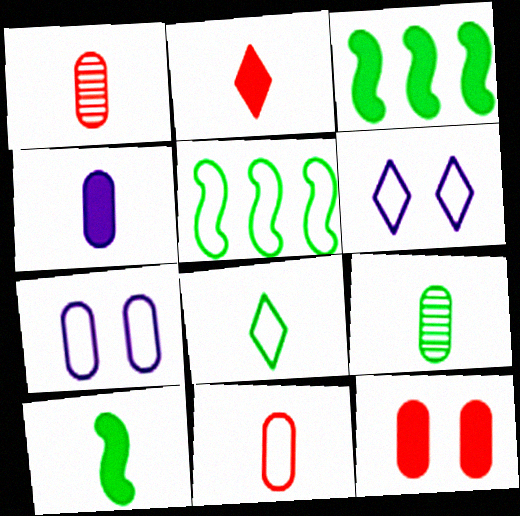[[1, 3, 6], 
[2, 4, 10], 
[4, 9, 11], 
[5, 6, 11], 
[8, 9, 10]]